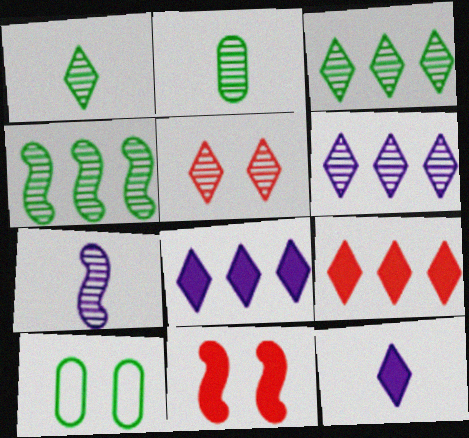[[1, 5, 6], 
[7, 9, 10]]